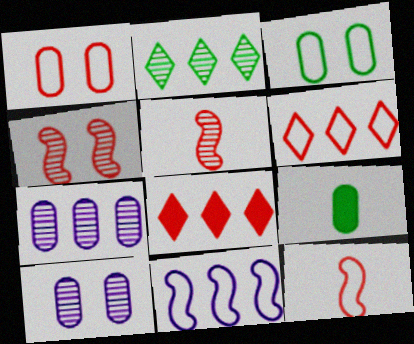[[1, 5, 8], 
[1, 6, 12], 
[1, 7, 9], 
[2, 5, 10]]